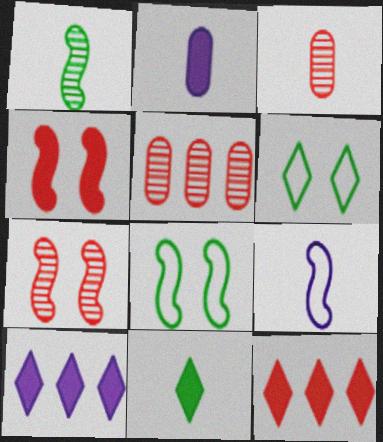[[3, 8, 10], 
[3, 9, 11]]